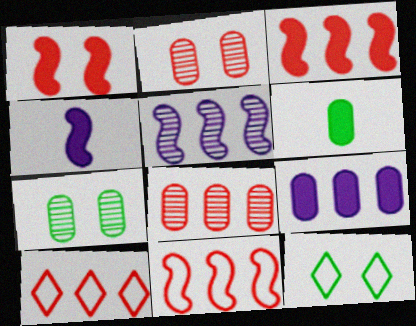[[3, 8, 10], 
[4, 7, 10], 
[4, 8, 12]]